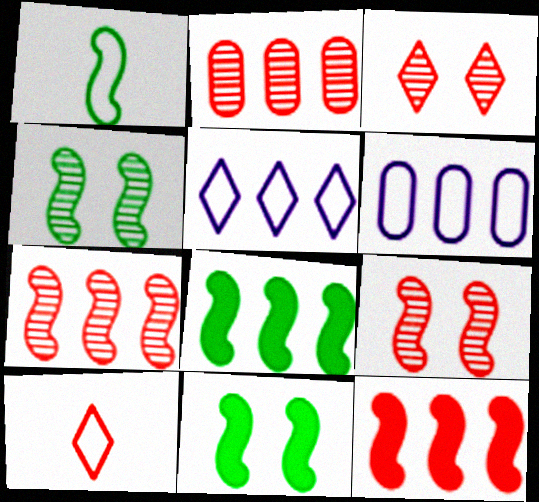[[1, 4, 8], 
[2, 5, 8]]